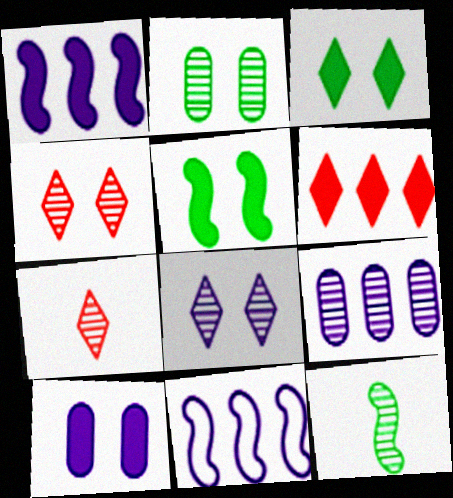[[4, 9, 12]]